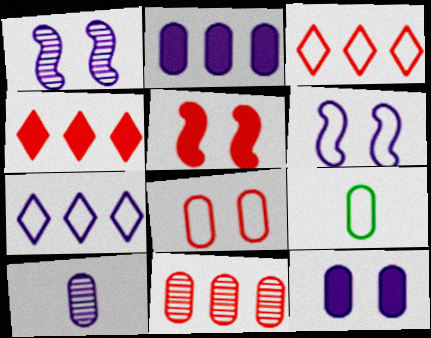[[1, 4, 9], 
[3, 6, 9], 
[9, 11, 12]]